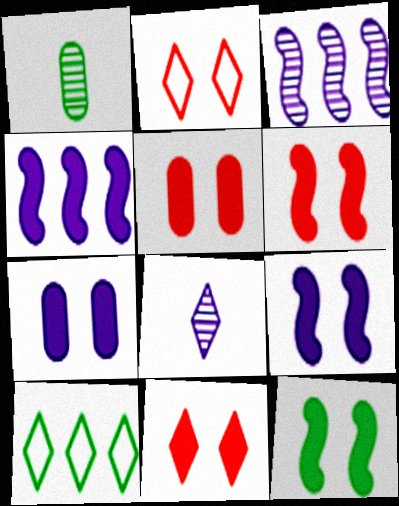[[1, 2, 4], 
[1, 10, 12], 
[5, 6, 11], 
[6, 9, 12], 
[7, 11, 12], 
[8, 10, 11]]